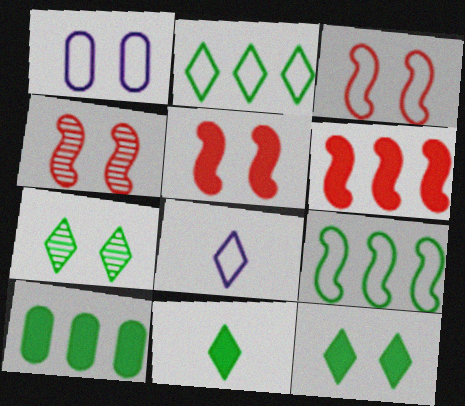[[1, 4, 12], 
[1, 5, 7], 
[2, 7, 11], 
[3, 4, 5], 
[4, 8, 10]]